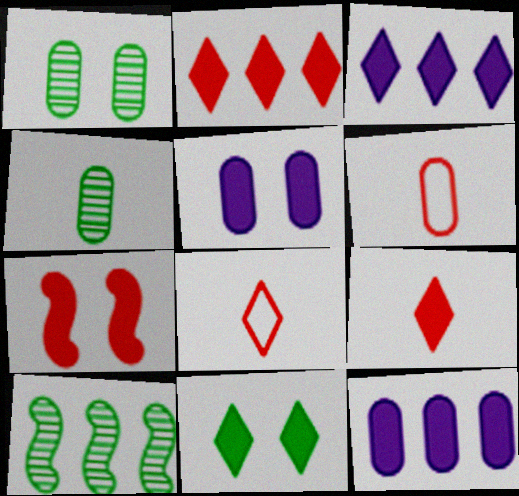[[1, 6, 12], 
[3, 9, 11], 
[5, 7, 11], 
[5, 8, 10]]